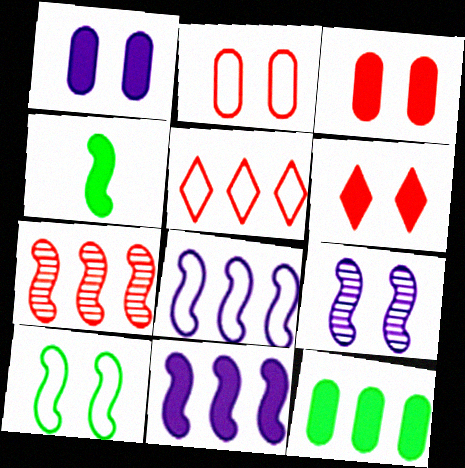[]